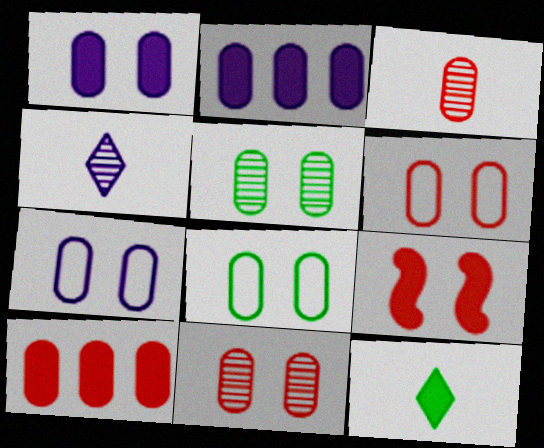[[1, 5, 6], 
[1, 8, 11], 
[2, 3, 8], 
[2, 9, 12], 
[3, 6, 10], 
[6, 7, 8]]